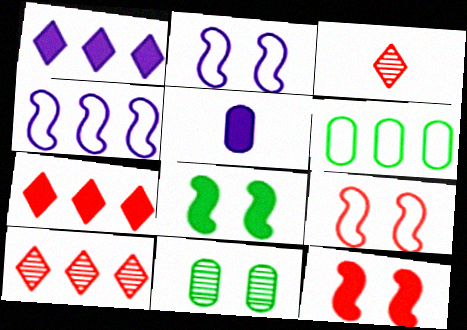[[5, 7, 8]]